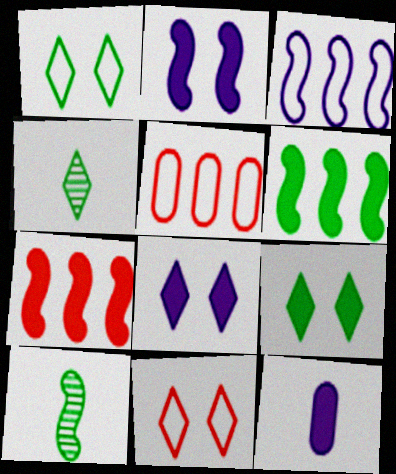[[2, 4, 5], 
[5, 8, 10], 
[7, 9, 12]]